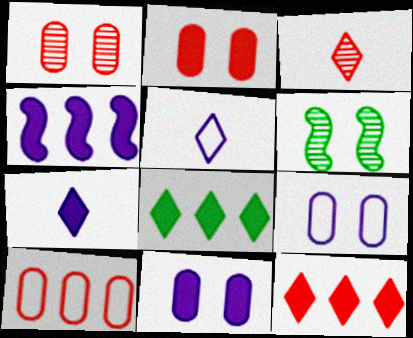[[4, 7, 11], 
[6, 7, 10]]